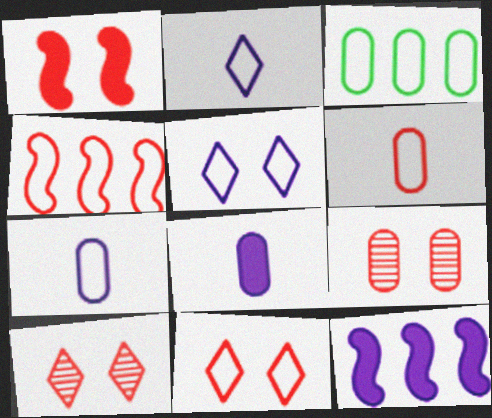[[1, 9, 11], 
[3, 8, 9], 
[4, 6, 11]]